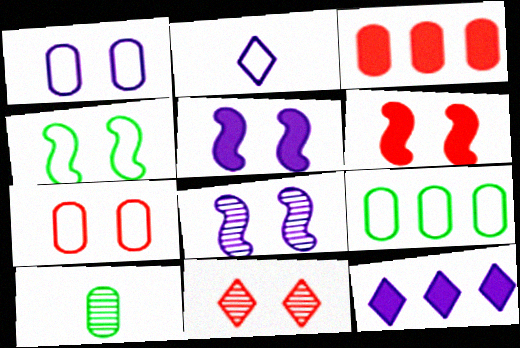[[1, 3, 10], 
[4, 6, 8], 
[6, 7, 11]]